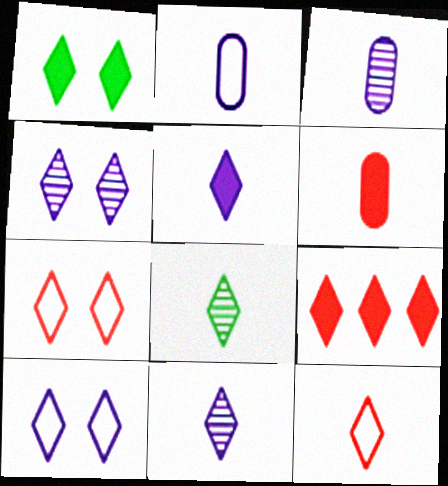[[1, 4, 7], 
[1, 5, 9], 
[5, 8, 12], 
[8, 9, 10]]